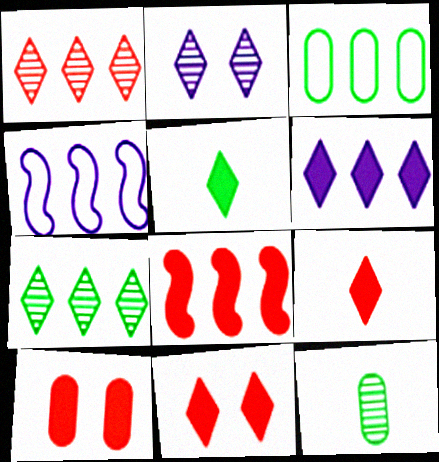[[4, 11, 12], 
[5, 6, 11], 
[8, 9, 10]]